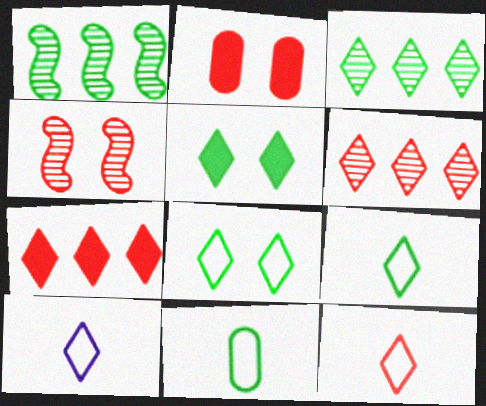[[1, 2, 10], 
[1, 5, 11], 
[3, 5, 9], 
[5, 6, 10], 
[9, 10, 12]]